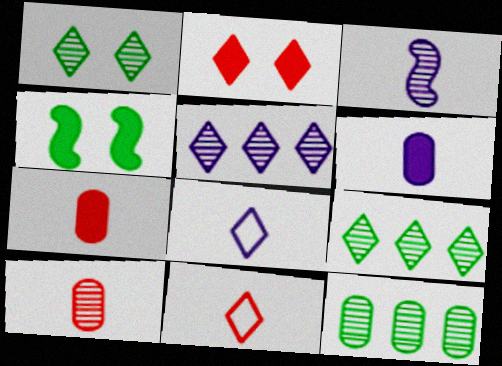[[2, 8, 9], 
[3, 6, 8]]